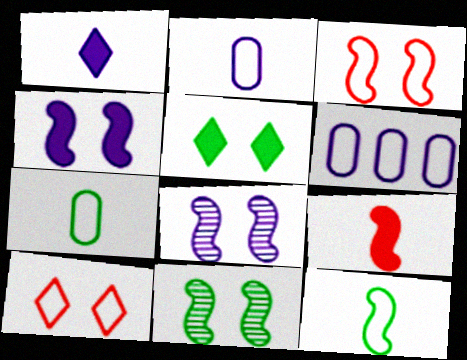[[1, 6, 8], 
[3, 4, 11], 
[6, 10, 12]]